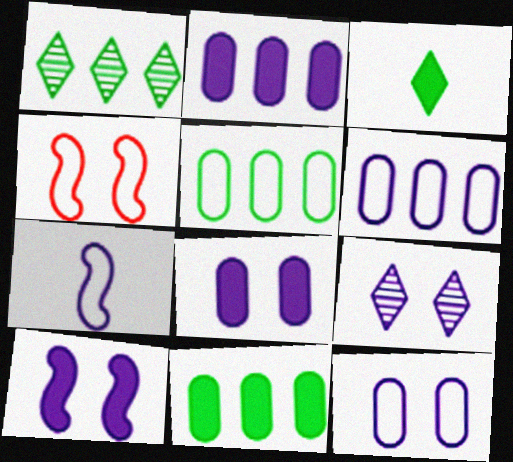[[2, 7, 9], 
[9, 10, 12]]